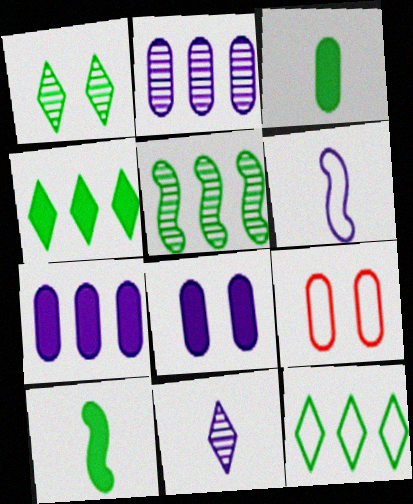[[2, 3, 9], 
[6, 9, 12]]